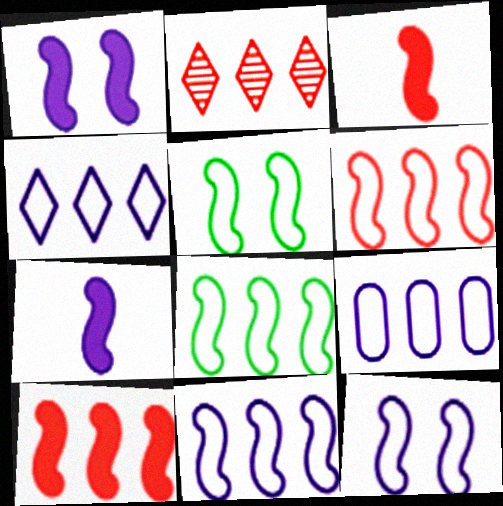[[4, 9, 11], 
[6, 8, 11]]